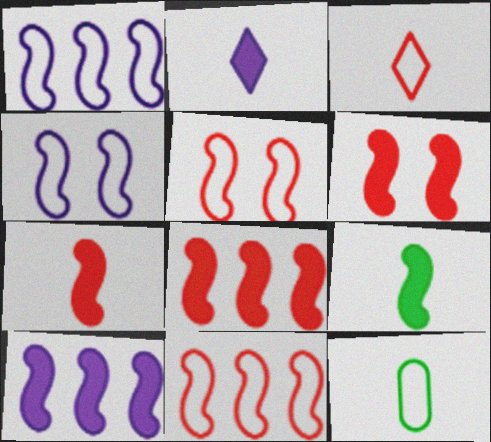[[6, 7, 8], 
[6, 9, 10]]